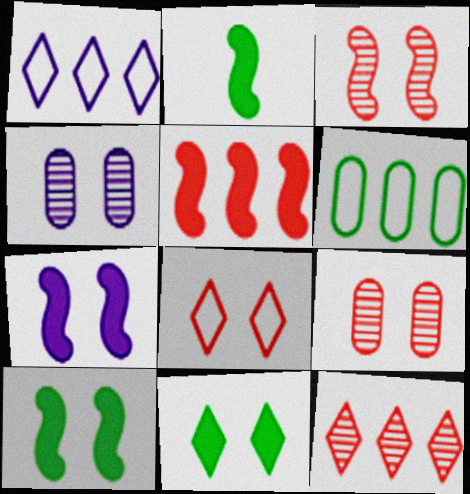[[1, 2, 9], 
[2, 5, 7], 
[4, 8, 10]]